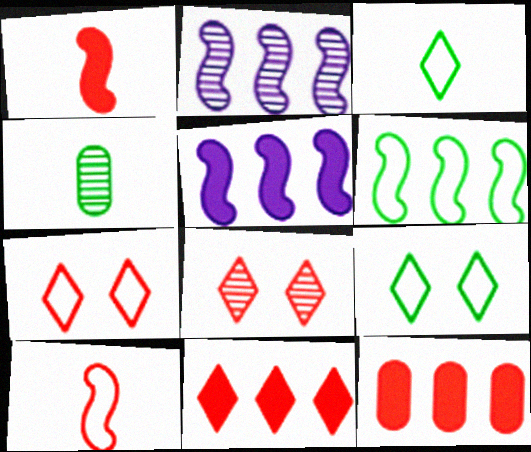[[2, 4, 8], 
[4, 5, 7], 
[8, 10, 12]]